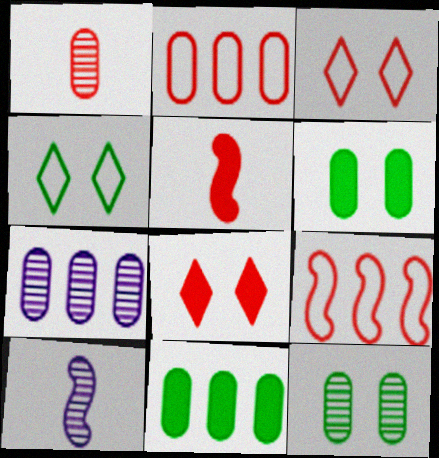[[1, 7, 12], 
[1, 8, 9], 
[2, 7, 11], 
[3, 10, 11], 
[4, 5, 7]]